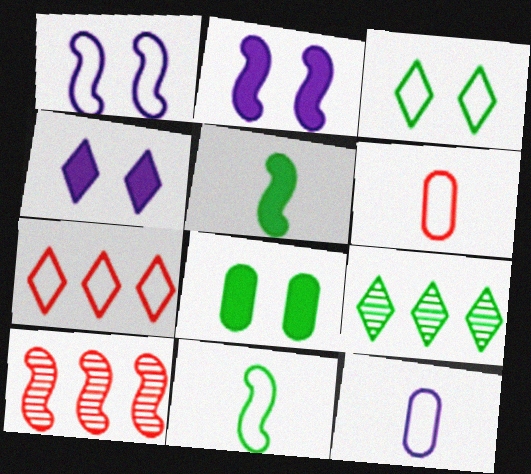[[1, 5, 10], 
[2, 6, 9], 
[2, 10, 11], 
[8, 9, 11]]